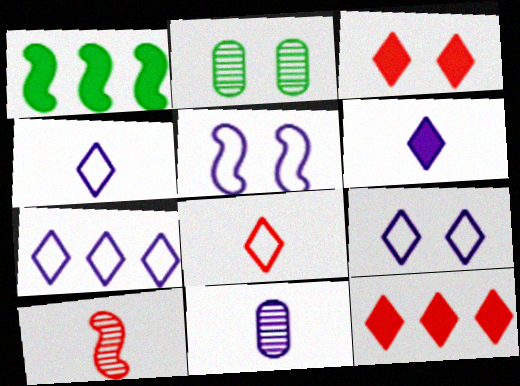[[1, 5, 10], 
[2, 3, 5], 
[4, 7, 9]]